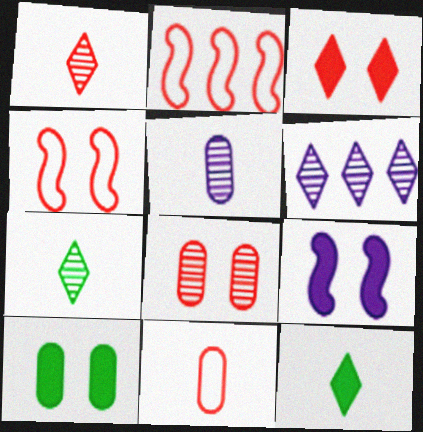[[3, 4, 8], 
[3, 9, 10]]